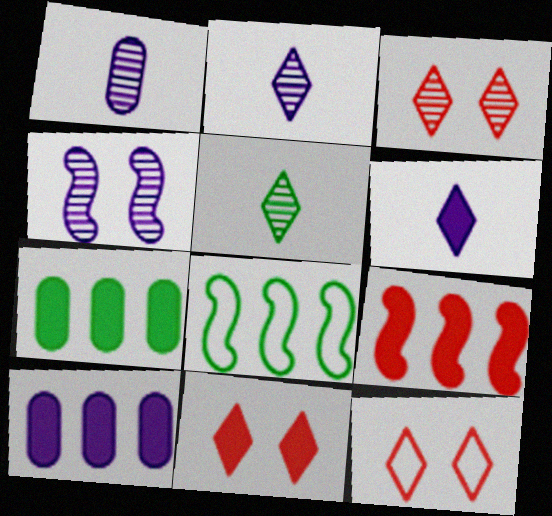[[1, 8, 11], 
[3, 11, 12]]